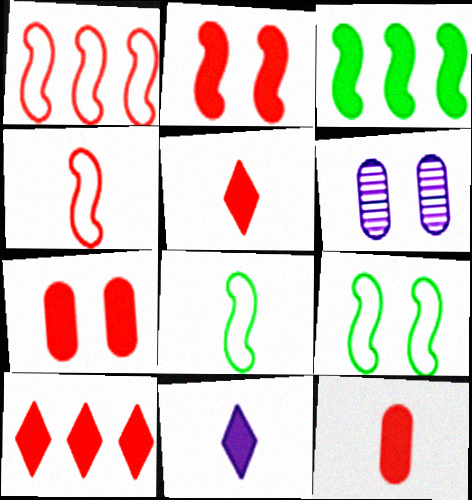[[2, 10, 12], 
[3, 7, 11], 
[6, 8, 10]]